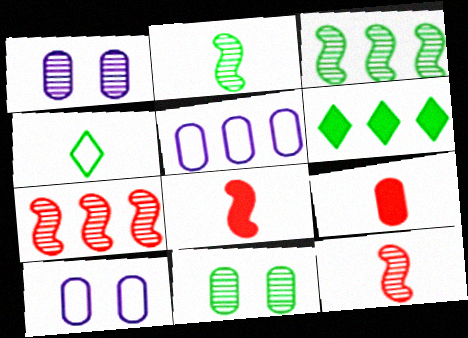[[5, 6, 7], 
[5, 9, 11], 
[6, 10, 12]]